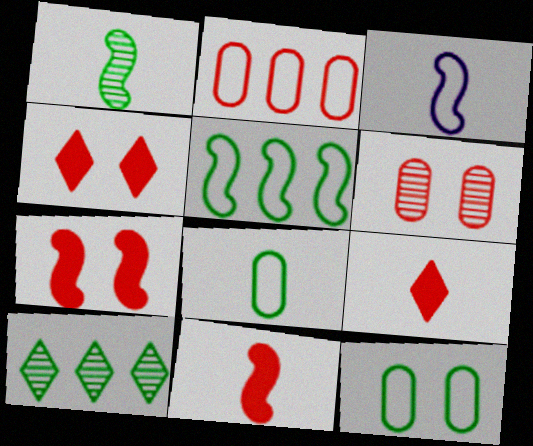[[1, 3, 11]]